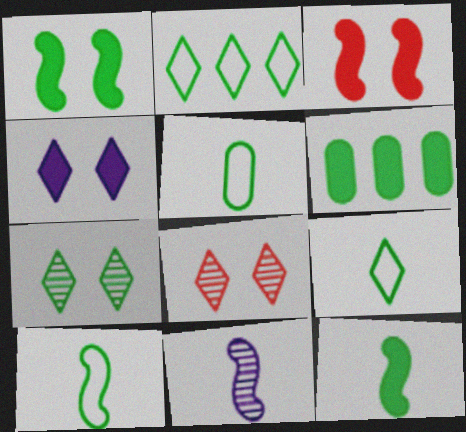[[5, 9, 10], 
[6, 7, 10]]